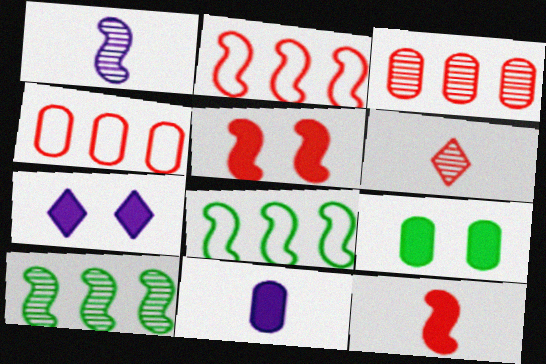[[1, 5, 8], 
[4, 5, 6], 
[5, 7, 9]]